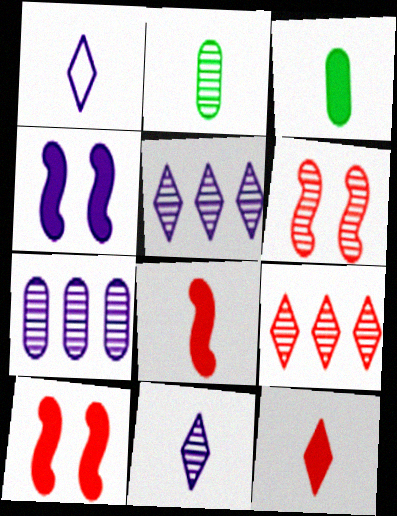[[1, 2, 8], 
[1, 4, 7], 
[2, 5, 6]]